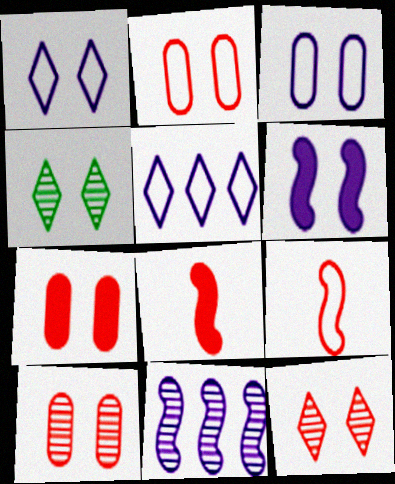[[2, 4, 6], 
[2, 7, 10]]